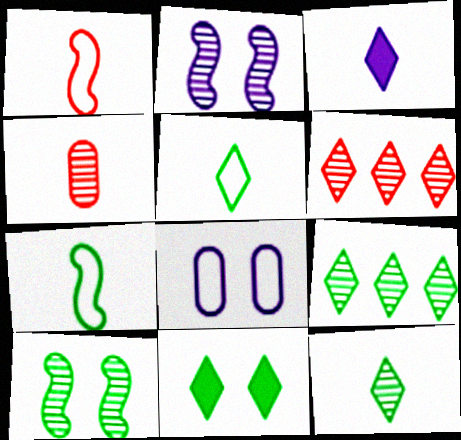[[2, 4, 9], 
[3, 4, 7], 
[5, 9, 11]]